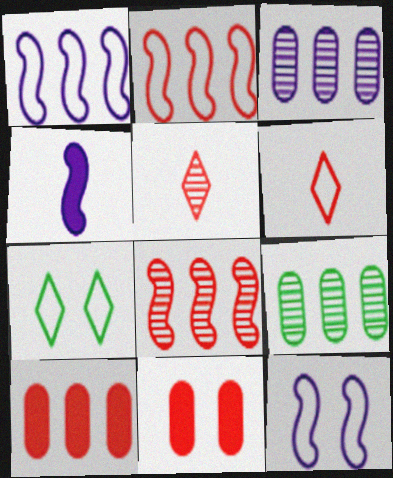[[2, 5, 11], 
[6, 8, 11]]